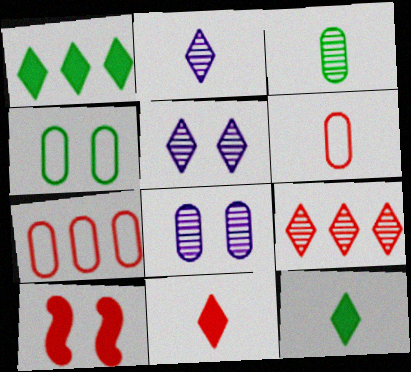[[4, 5, 10], 
[6, 9, 10]]